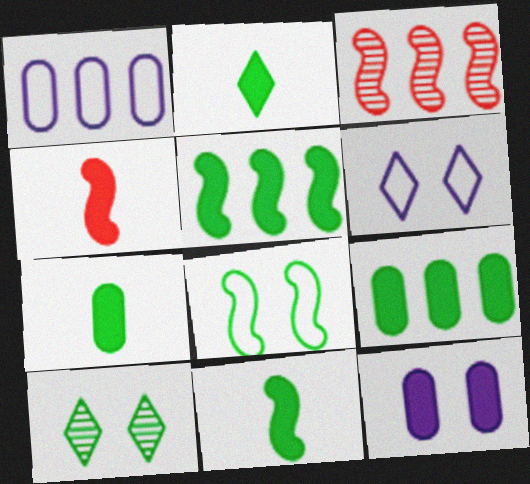[[1, 4, 10], 
[2, 7, 11], 
[3, 6, 7]]